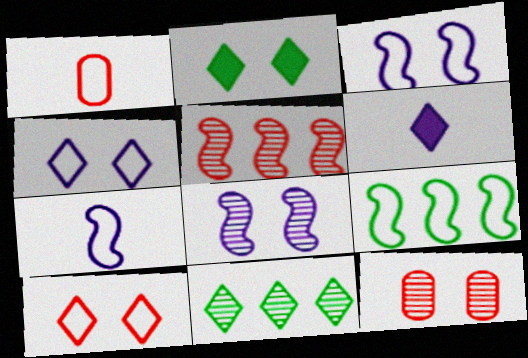[[1, 4, 9], 
[2, 3, 12], 
[6, 9, 12], 
[6, 10, 11]]